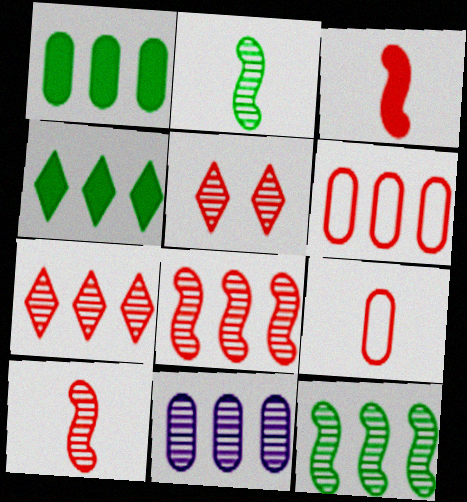[[1, 6, 11], 
[2, 5, 11], 
[3, 5, 6], 
[7, 11, 12]]